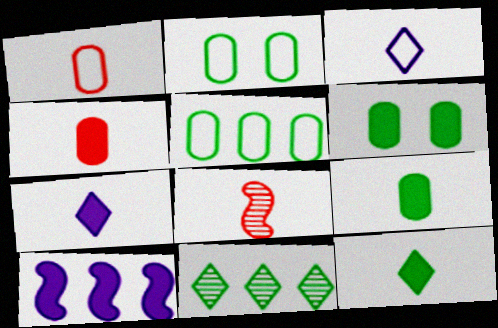[[3, 8, 9]]